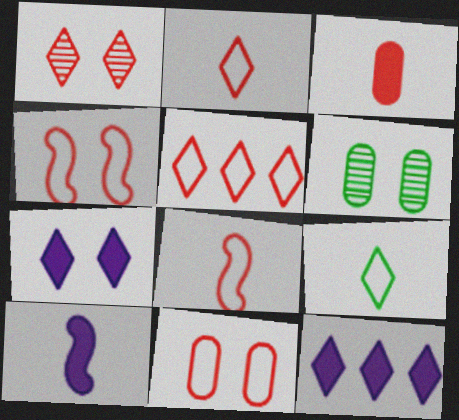[[1, 9, 12], 
[4, 6, 7], 
[5, 6, 10], 
[5, 8, 11], 
[6, 8, 12]]